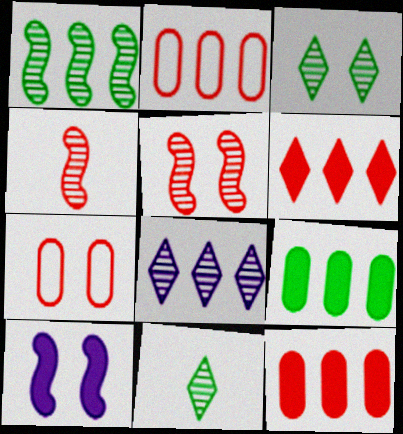[[2, 10, 11], 
[3, 7, 10], 
[4, 6, 7]]